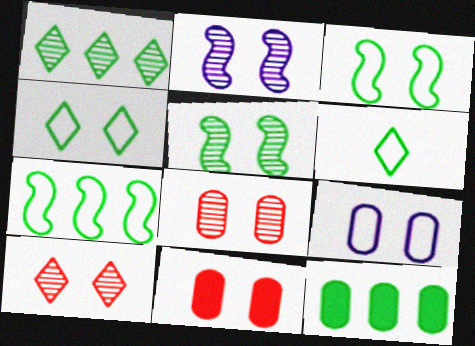[[1, 7, 12], 
[2, 4, 11], 
[5, 6, 12]]